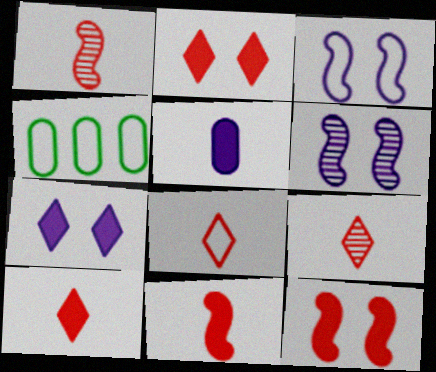[[1, 4, 7], 
[3, 4, 8], 
[4, 6, 10], 
[8, 9, 10]]